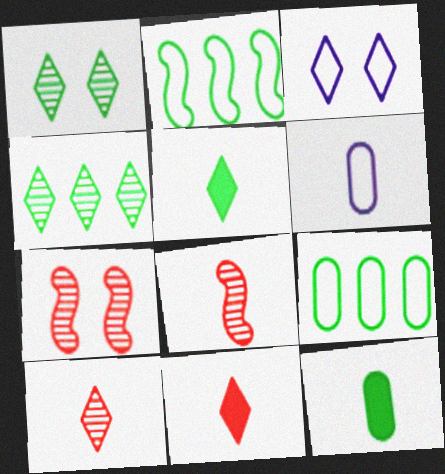[[1, 2, 12], 
[3, 4, 11], 
[5, 6, 8]]